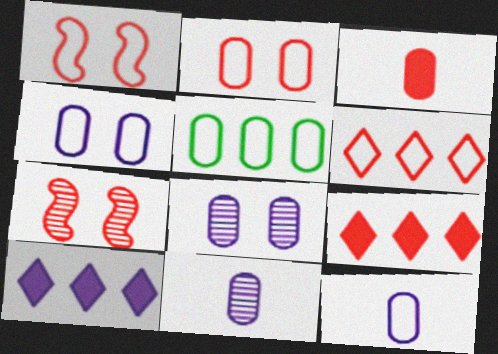[[2, 5, 12], 
[3, 5, 8], 
[3, 6, 7]]